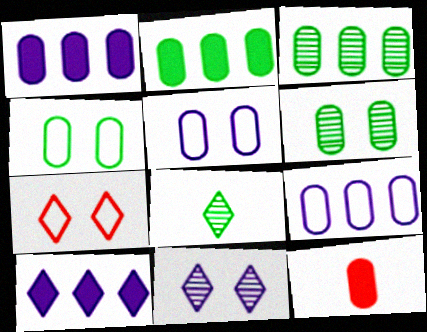[[3, 5, 12], 
[6, 9, 12], 
[7, 8, 10]]